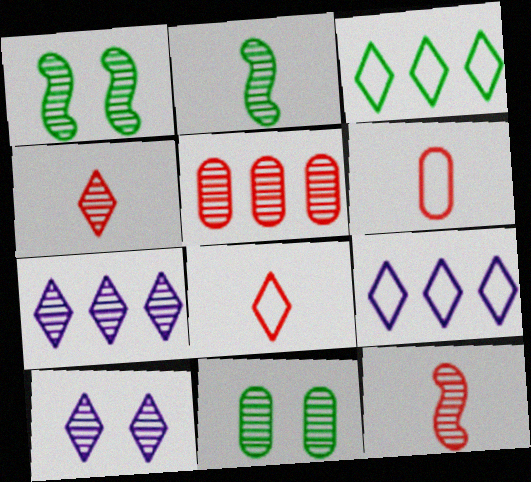[[2, 5, 10], 
[7, 11, 12]]